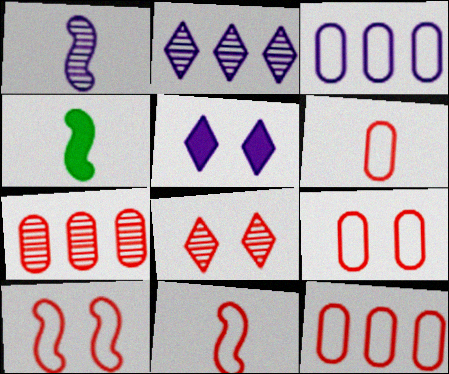[[1, 3, 5], 
[1, 4, 11], 
[2, 4, 9], 
[3, 4, 8], 
[6, 9, 12]]